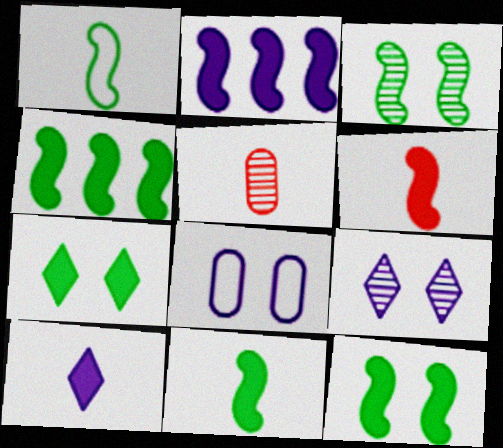[[1, 3, 4], 
[1, 5, 10], 
[2, 6, 12], 
[4, 11, 12]]